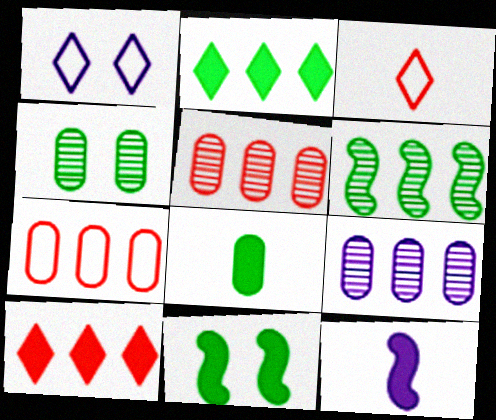[[1, 9, 12], 
[2, 8, 11], 
[3, 9, 11]]